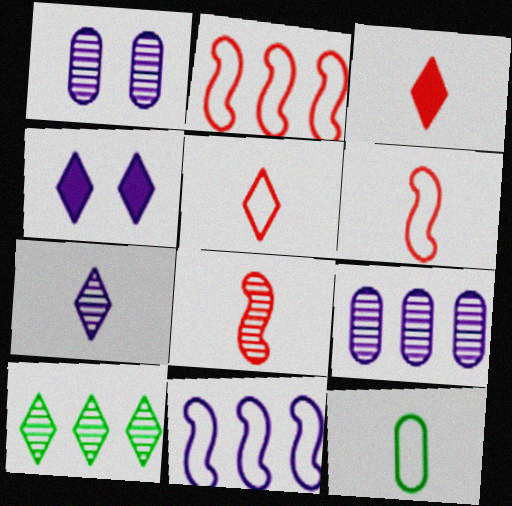[[1, 8, 10], 
[4, 5, 10]]